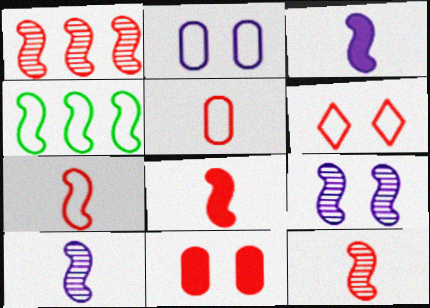[[4, 8, 9], 
[7, 8, 12]]